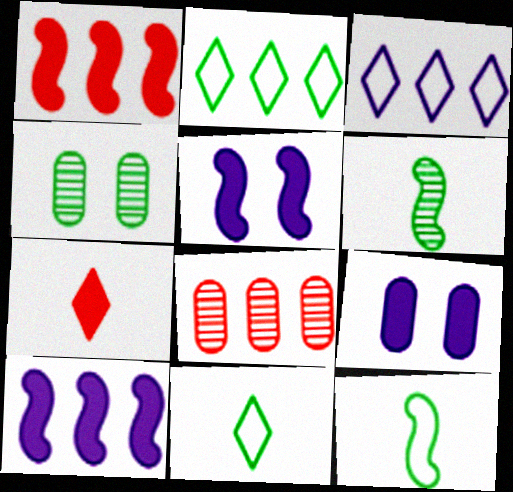[[2, 8, 10], 
[5, 8, 11]]